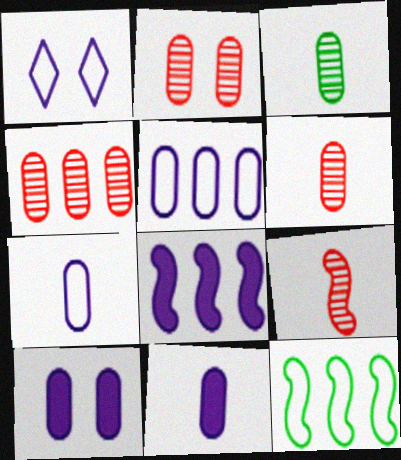[[2, 4, 6]]